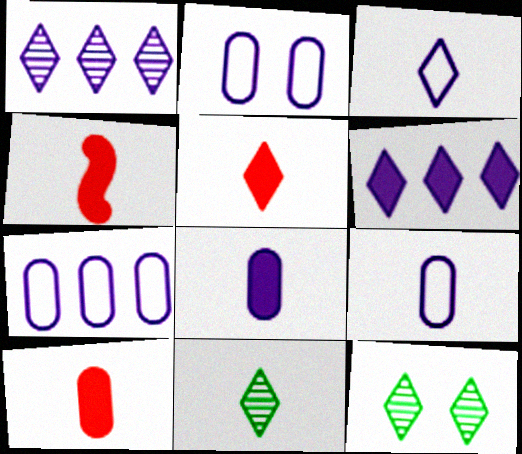[[2, 7, 9], 
[3, 5, 11], 
[4, 5, 10], 
[4, 7, 12], 
[4, 9, 11]]